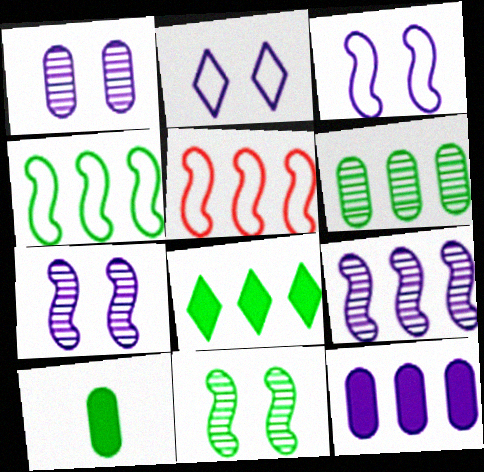[[4, 6, 8]]